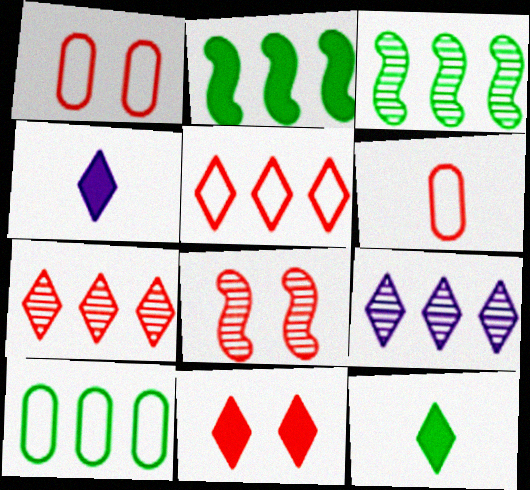[[1, 3, 4], 
[1, 8, 11], 
[4, 8, 10]]